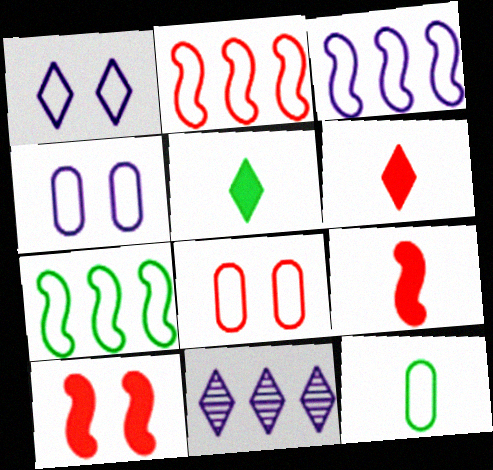[[1, 2, 12], 
[2, 3, 7], 
[10, 11, 12]]